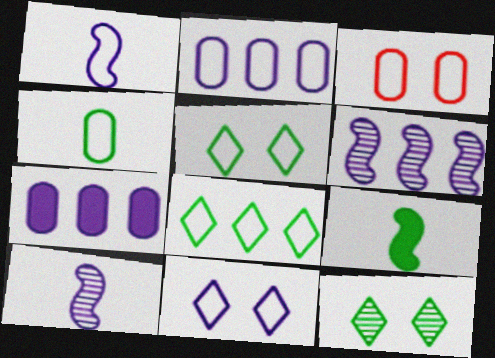[[1, 2, 11], 
[1, 3, 8], 
[2, 3, 4], 
[7, 10, 11]]